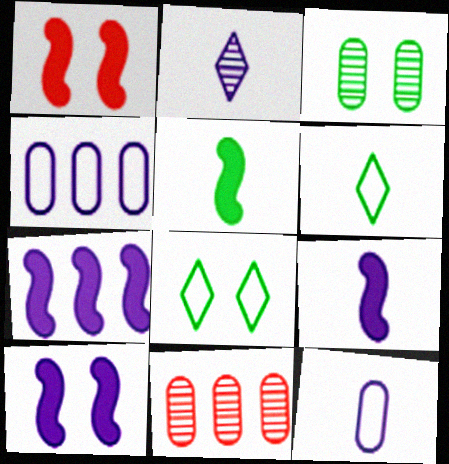[[1, 5, 7], 
[2, 4, 10], 
[2, 9, 12], 
[6, 10, 11], 
[7, 9, 10], 
[8, 9, 11]]